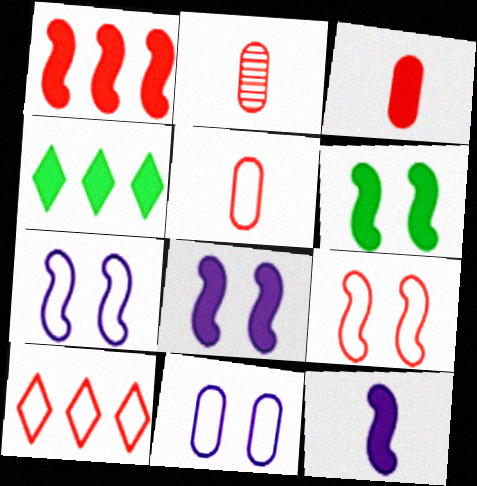[[1, 6, 12], 
[2, 3, 5], 
[2, 4, 7], 
[3, 4, 8], 
[5, 9, 10]]